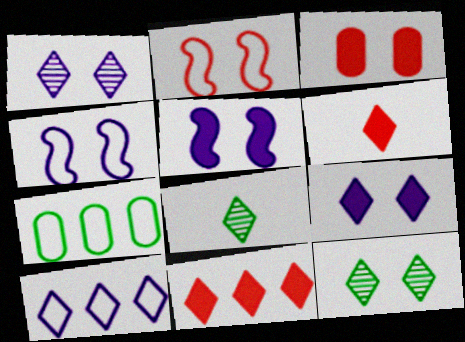[[3, 4, 12], 
[6, 10, 12]]